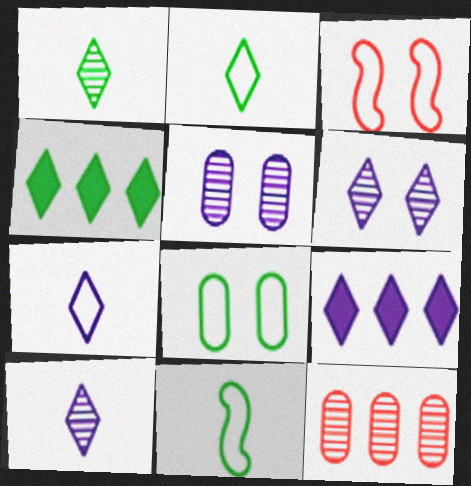[[6, 7, 9]]